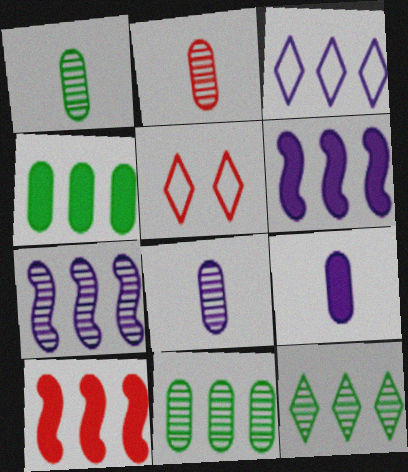[[1, 2, 8], 
[1, 5, 6], 
[2, 5, 10], 
[3, 10, 11]]